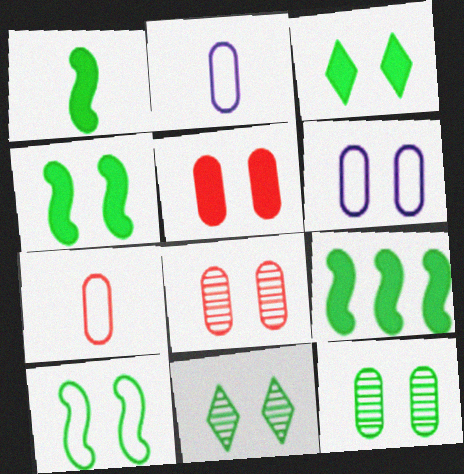[[1, 4, 9], 
[3, 10, 12], 
[5, 6, 12]]